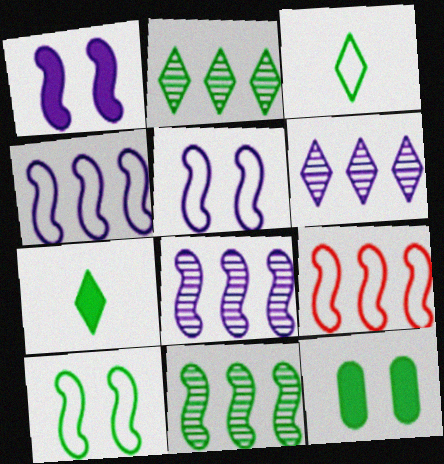[[3, 11, 12]]